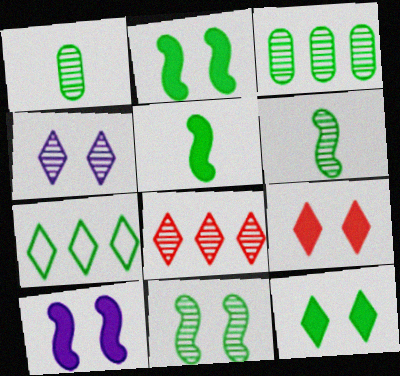[[1, 2, 7]]